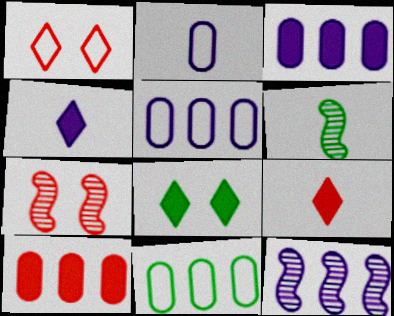[[1, 3, 6], 
[2, 6, 9], 
[4, 7, 11], 
[6, 7, 12], 
[6, 8, 11]]